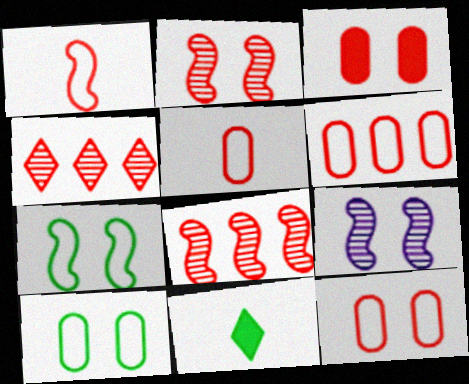[[1, 3, 4], 
[5, 6, 12], 
[6, 9, 11]]